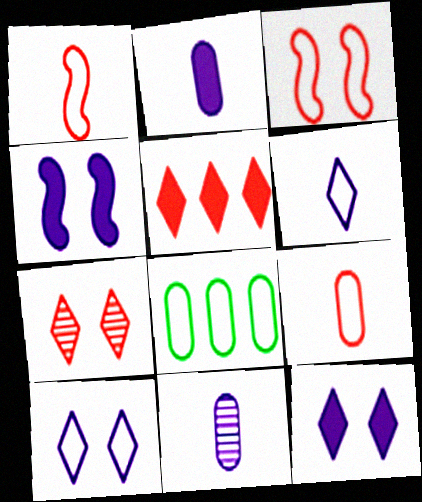[[1, 8, 10], 
[3, 6, 8]]